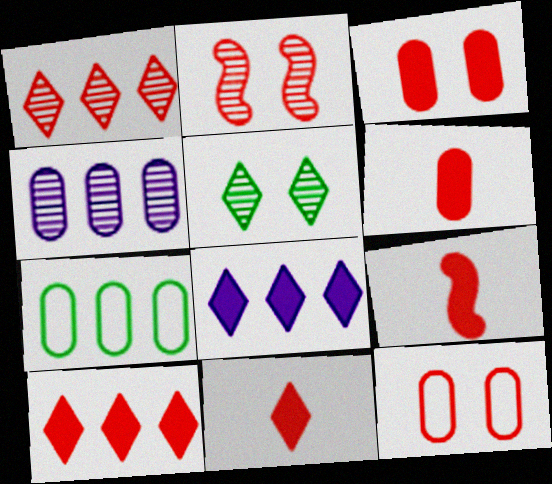[[1, 9, 12], 
[3, 9, 10], 
[6, 9, 11]]